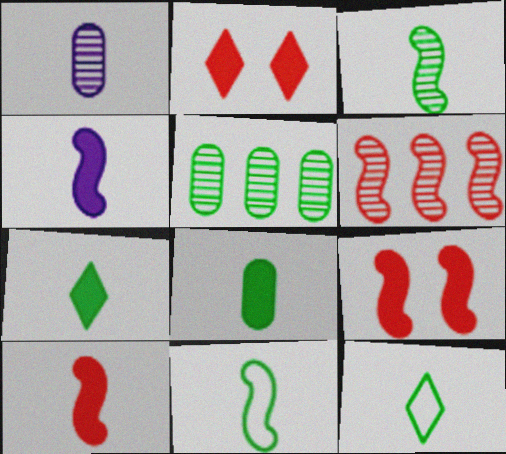[[1, 10, 12], 
[3, 8, 12]]